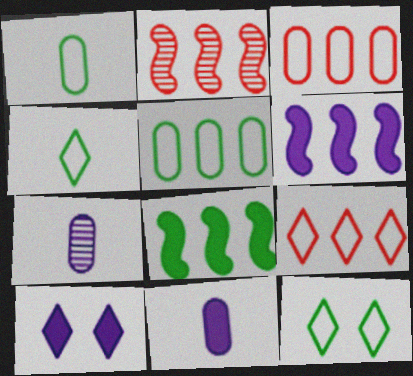[[1, 2, 10], 
[2, 11, 12], 
[6, 10, 11]]